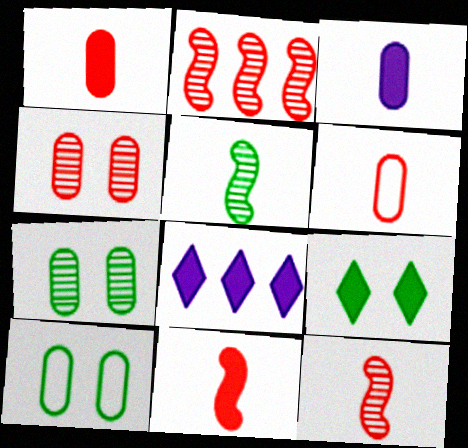[[8, 10, 12]]